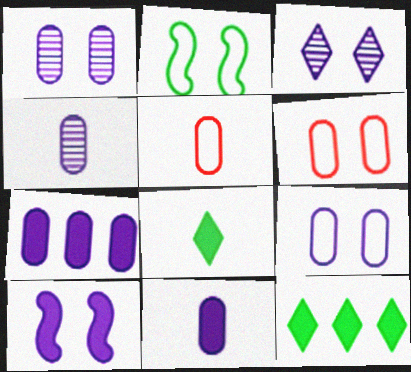[[3, 9, 10], 
[4, 7, 9]]